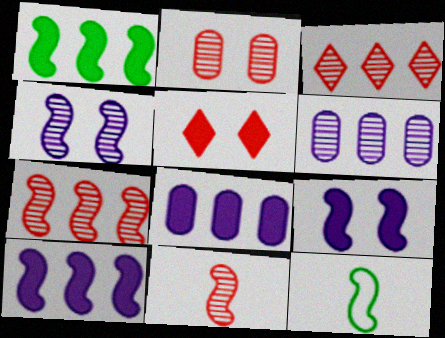[[2, 3, 11], 
[5, 6, 12], 
[7, 9, 12]]